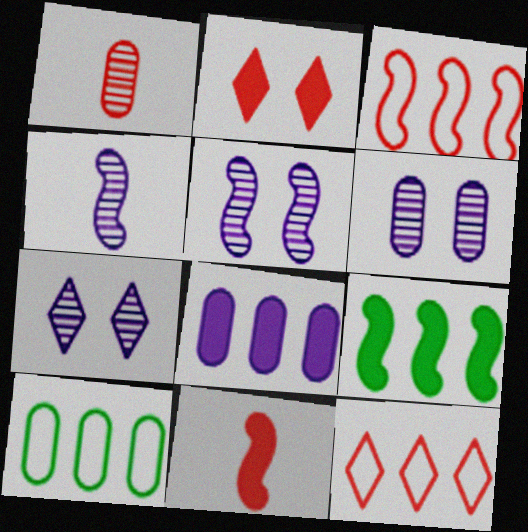[[1, 2, 3], 
[2, 4, 10], 
[5, 6, 7], 
[7, 10, 11]]